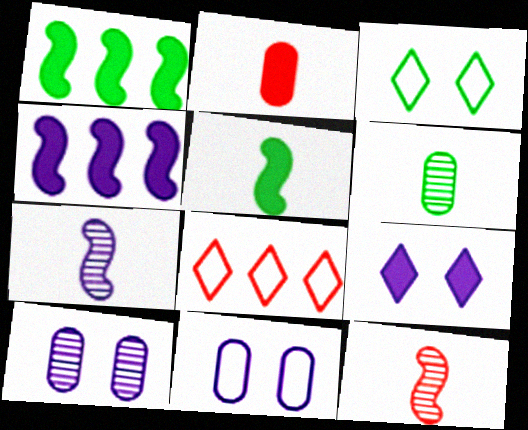[[1, 2, 9], 
[1, 3, 6], 
[5, 8, 10]]